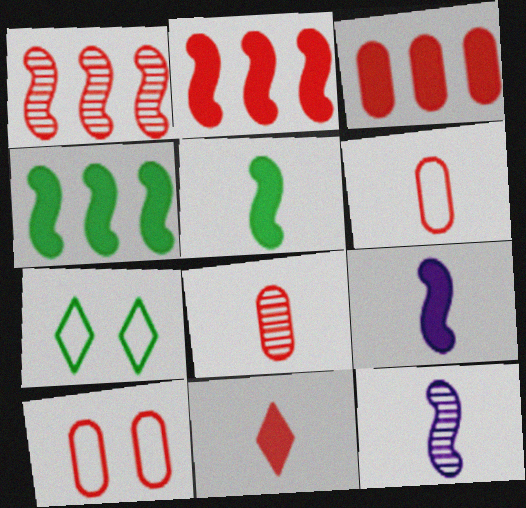[[1, 10, 11], 
[3, 7, 12], 
[3, 8, 10]]